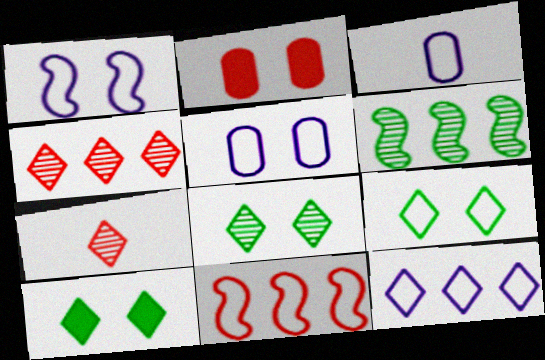[[1, 2, 8], 
[1, 3, 12], 
[2, 7, 11], 
[3, 9, 11], 
[7, 10, 12], 
[8, 9, 10]]